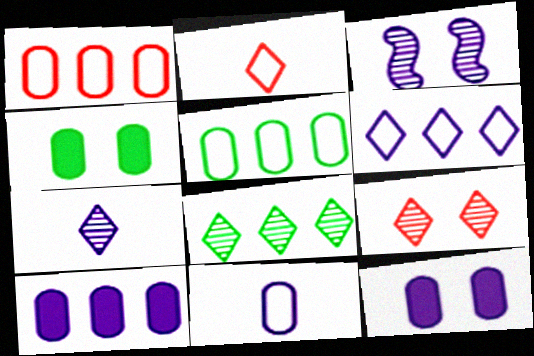[[7, 8, 9]]